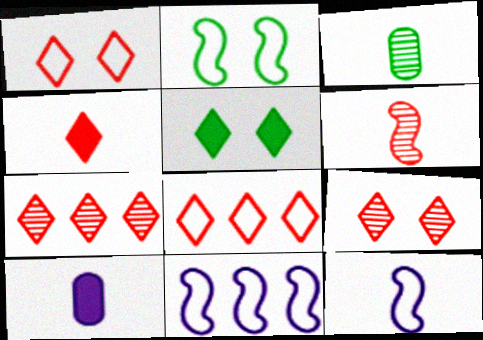[[1, 4, 7], 
[2, 7, 10], 
[3, 4, 12], 
[4, 8, 9]]